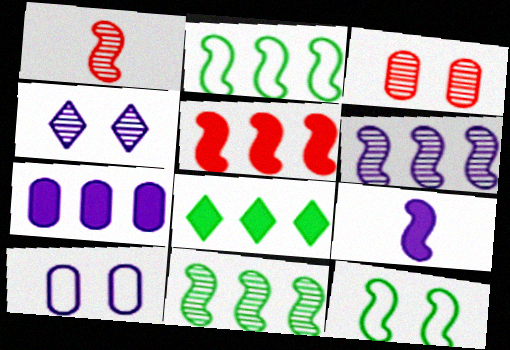[[1, 8, 10], 
[2, 5, 6], 
[5, 7, 8]]